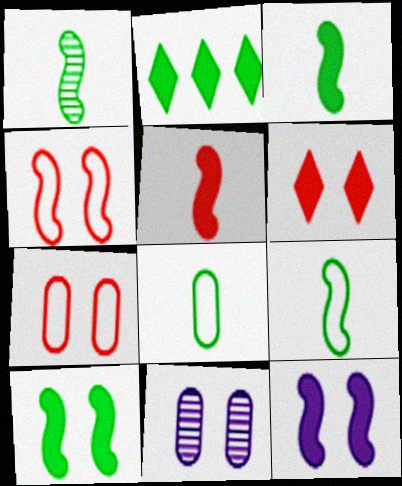[[1, 3, 9]]